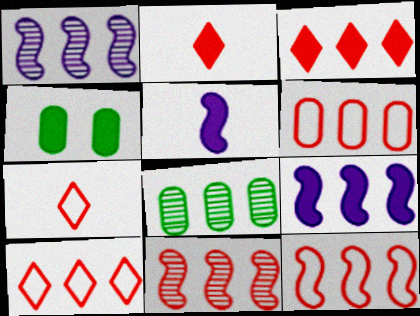[[1, 4, 7], 
[2, 4, 9], 
[3, 4, 5], 
[3, 6, 11], 
[6, 10, 12], 
[8, 9, 10]]